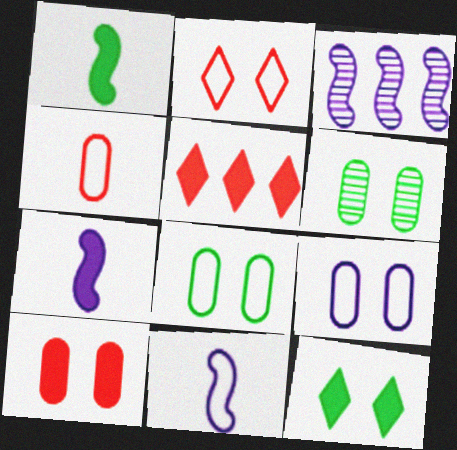[[3, 4, 12], 
[5, 6, 11], 
[6, 9, 10]]